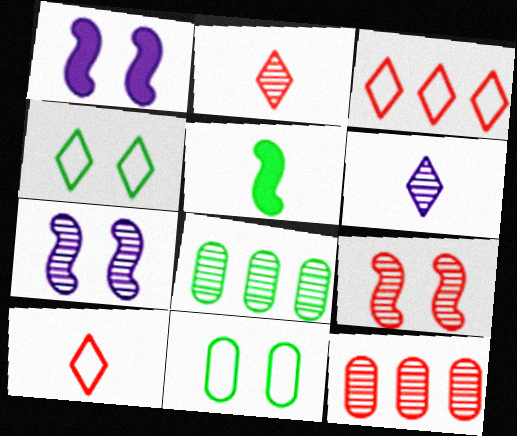[[1, 8, 10], 
[2, 7, 8], 
[2, 9, 12], 
[4, 5, 8], 
[6, 8, 9]]